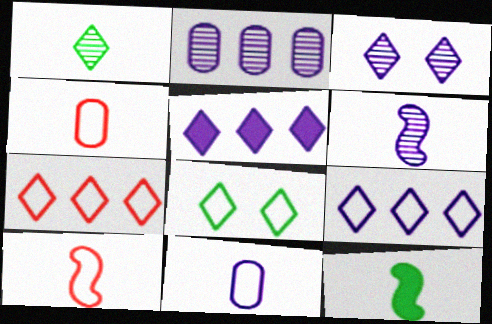[[2, 3, 6], 
[6, 10, 12]]